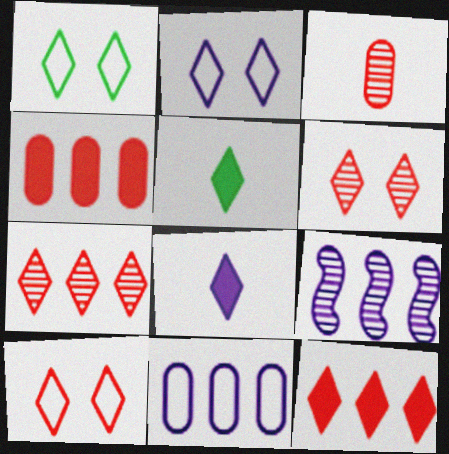[[1, 2, 10], 
[1, 7, 8], 
[2, 5, 7]]